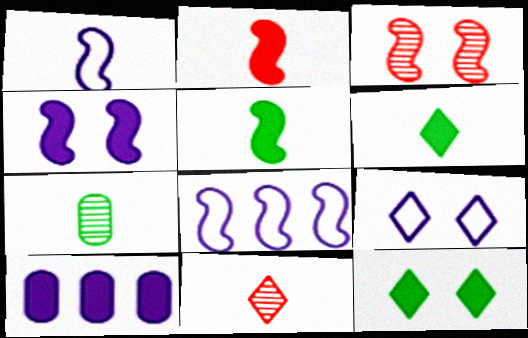[[2, 10, 12], 
[3, 5, 8]]